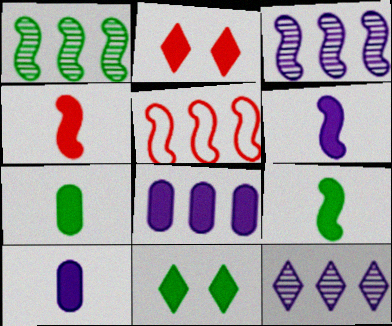[[2, 8, 9], 
[4, 6, 9], 
[4, 8, 11]]